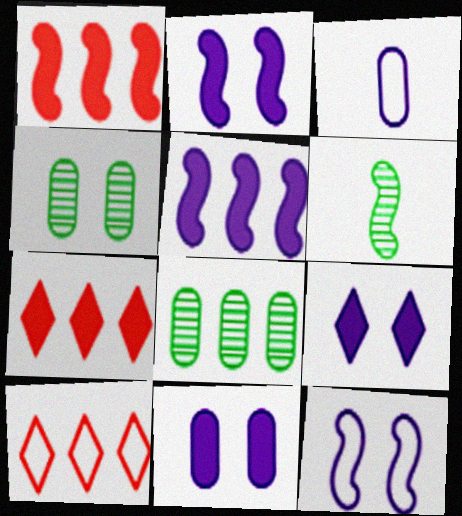[[1, 6, 12], 
[2, 9, 11], 
[5, 8, 10], 
[6, 10, 11]]